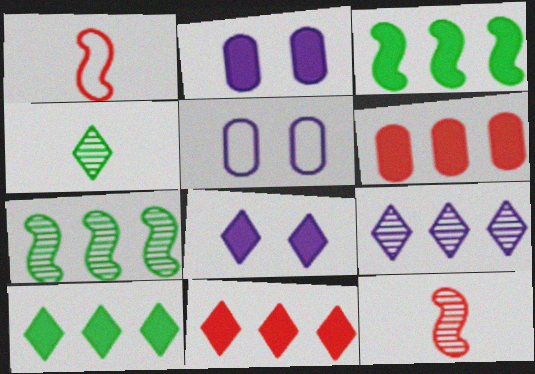[[5, 10, 12]]